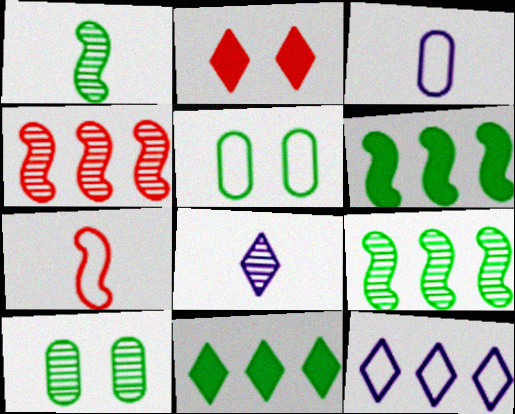[[1, 5, 11], 
[2, 3, 9], 
[4, 8, 10], 
[5, 7, 12]]